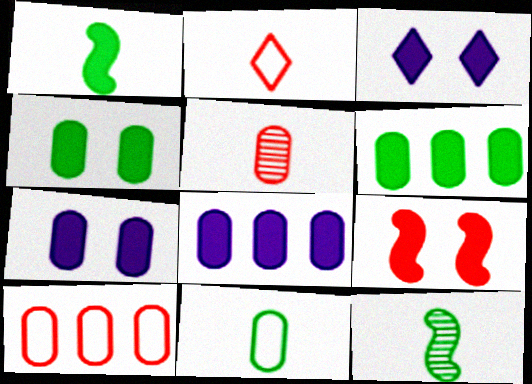[[3, 4, 9], 
[3, 10, 12]]